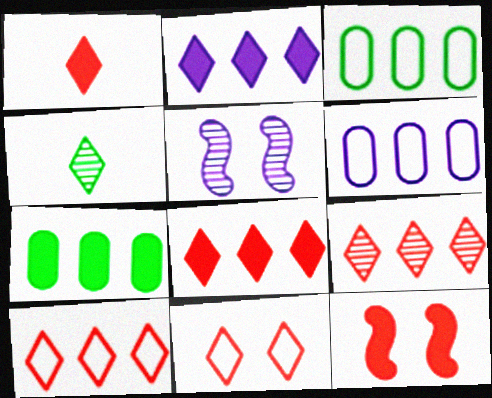[[1, 3, 5], 
[1, 9, 11], 
[2, 4, 11], 
[4, 6, 12], 
[8, 9, 10]]